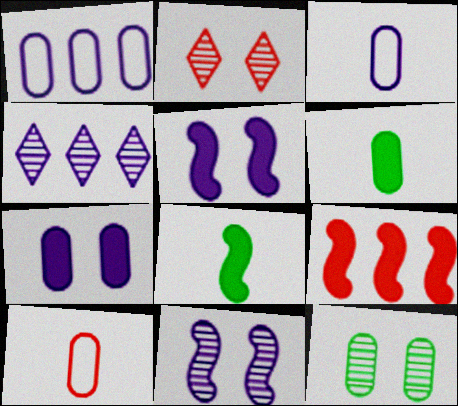[[1, 2, 8], 
[2, 9, 10], 
[2, 11, 12], 
[3, 4, 5], 
[5, 8, 9]]